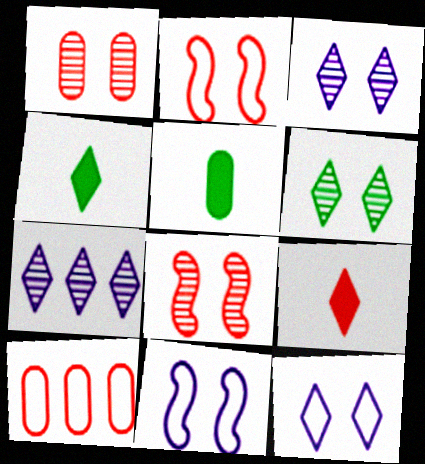[[2, 5, 7], 
[8, 9, 10]]